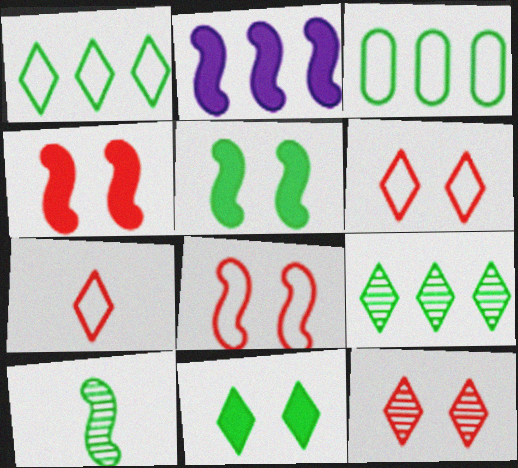[[2, 8, 10], 
[3, 10, 11]]